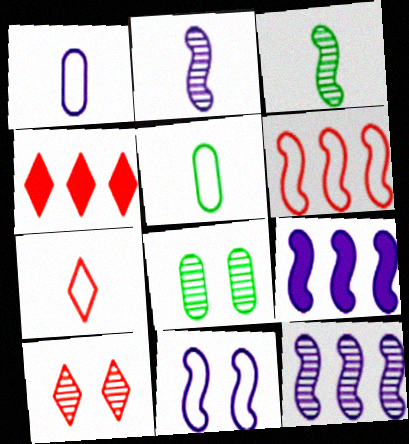[[2, 9, 11], 
[4, 7, 10], 
[5, 9, 10], 
[7, 8, 9]]